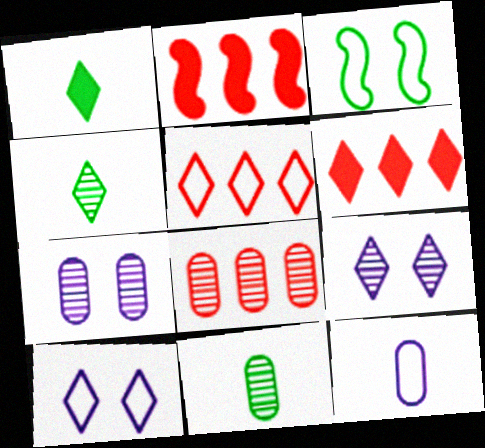[[1, 5, 9], 
[2, 5, 8], 
[2, 10, 11], 
[3, 5, 12], 
[4, 6, 10], 
[7, 8, 11]]